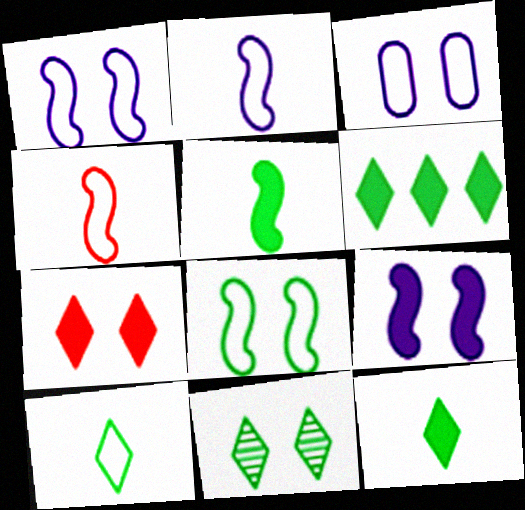[[6, 10, 11]]